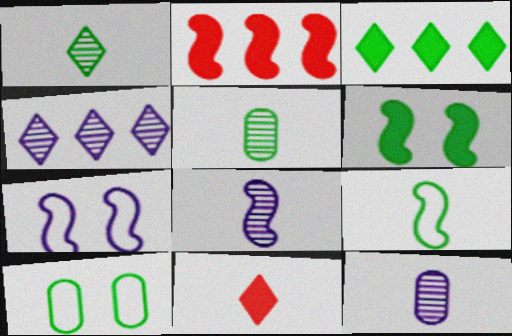[[9, 11, 12]]